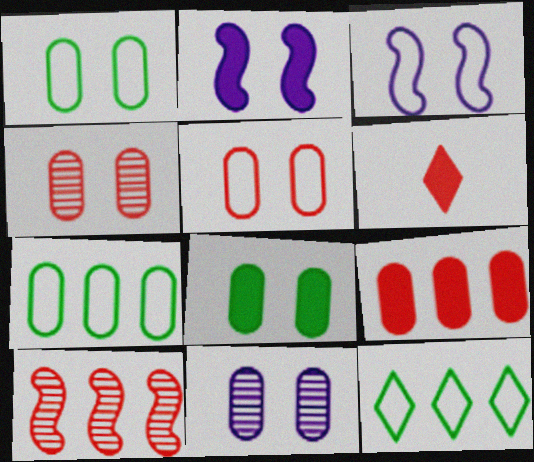[[5, 6, 10], 
[5, 8, 11]]